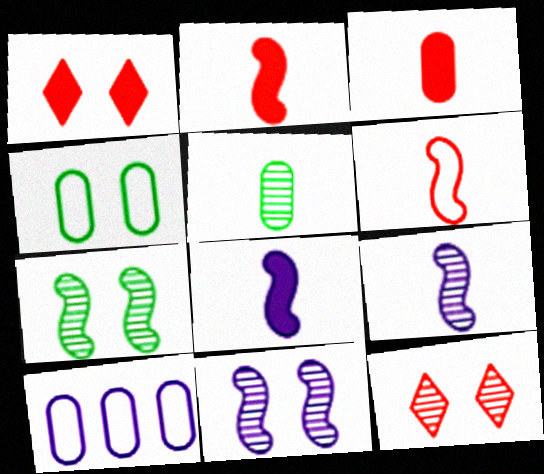[[1, 4, 11]]